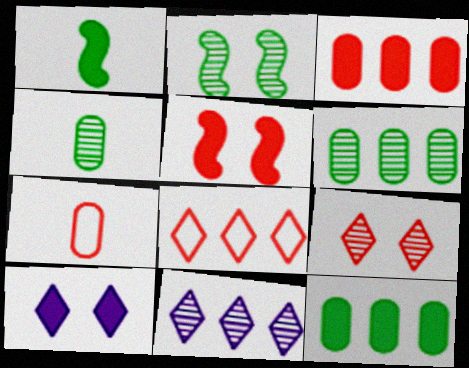[[1, 3, 10]]